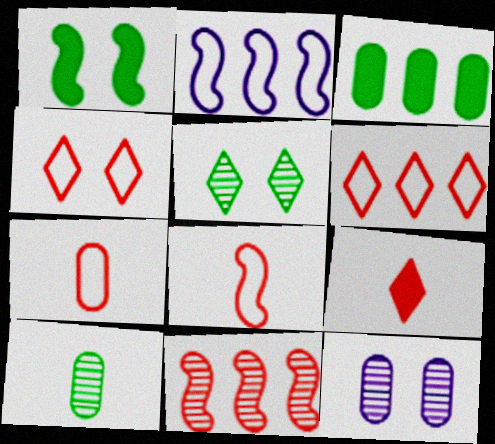[[1, 4, 12], 
[3, 7, 12]]